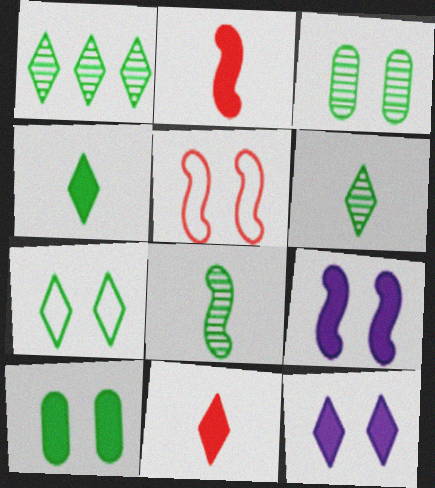[[1, 3, 8], 
[1, 4, 7], 
[3, 5, 12]]